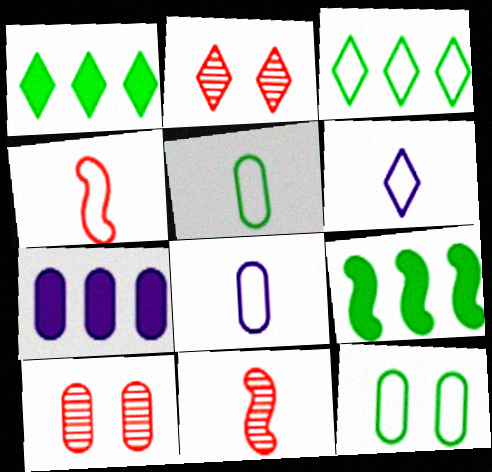[[1, 2, 6], 
[2, 8, 9], 
[4, 5, 6], 
[5, 7, 10], 
[6, 9, 10]]